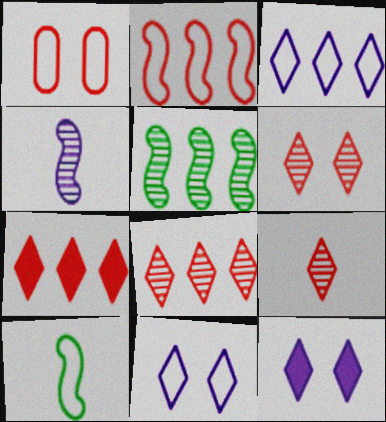[[1, 3, 10], 
[6, 8, 9]]